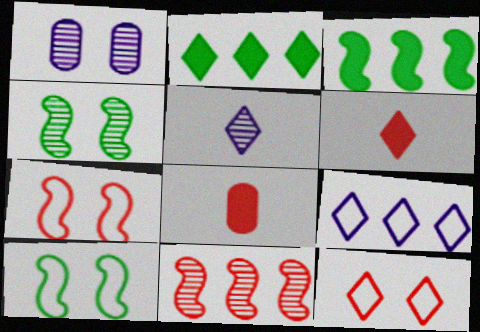[[2, 5, 12], 
[4, 8, 9], 
[8, 11, 12]]